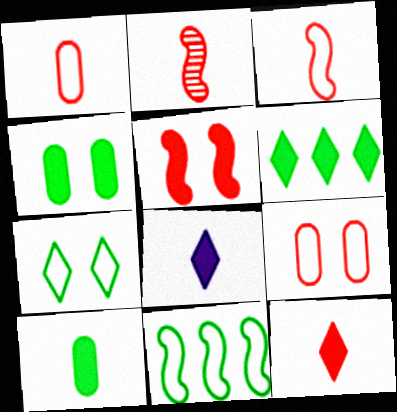[[1, 2, 12]]